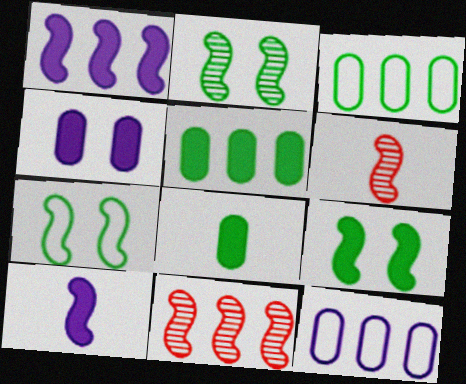[[1, 6, 7], 
[2, 7, 9], 
[7, 10, 11]]